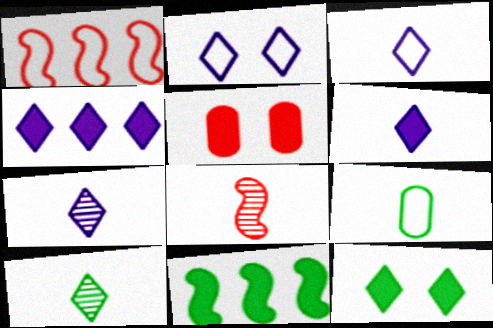[[1, 2, 9], 
[2, 4, 7], 
[3, 6, 7], 
[5, 6, 11], 
[6, 8, 9]]